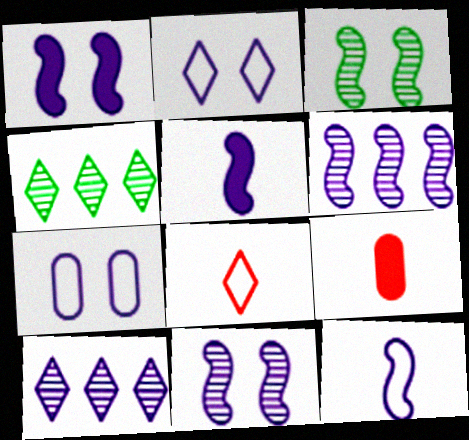[[1, 6, 12], 
[5, 7, 10]]